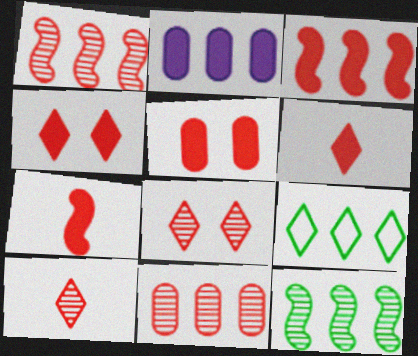[[1, 2, 9], 
[3, 5, 6]]